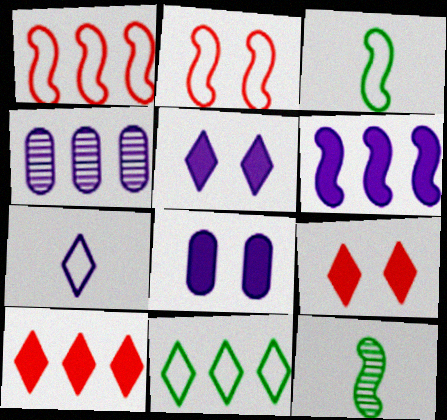[[2, 6, 12], 
[3, 4, 9]]